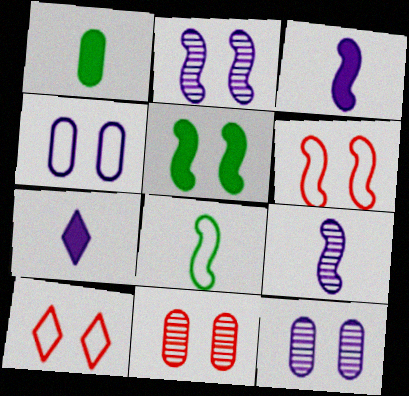[[2, 5, 6], 
[5, 10, 12]]